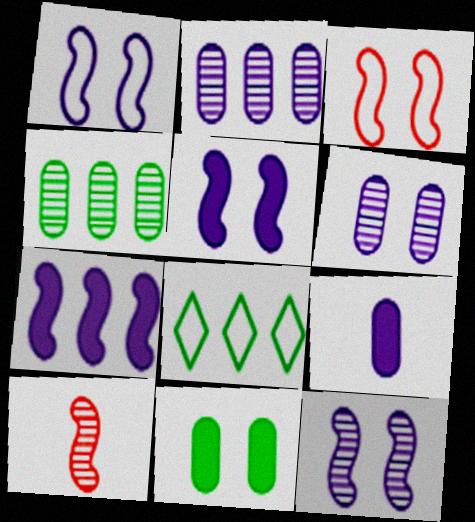[[1, 5, 12]]